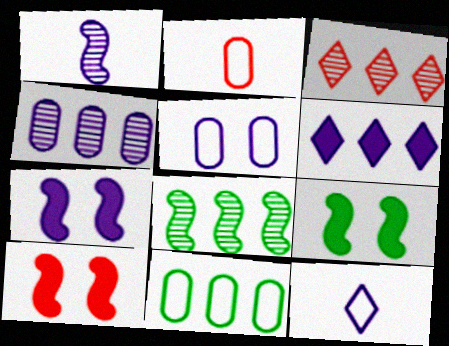[[1, 5, 6], 
[2, 3, 10], 
[2, 5, 11], 
[3, 4, 8], 
[4, 7, 12], 
[7, 9, 10]]